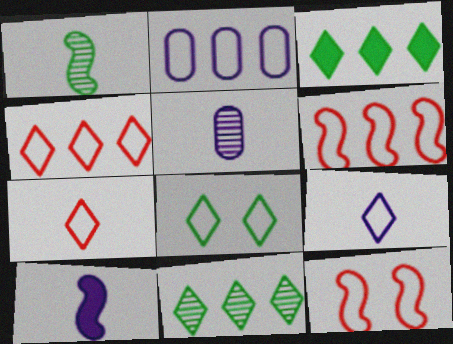[[3, 5, 12], 
[4, 8, 9], 
[5, 9, 10]]